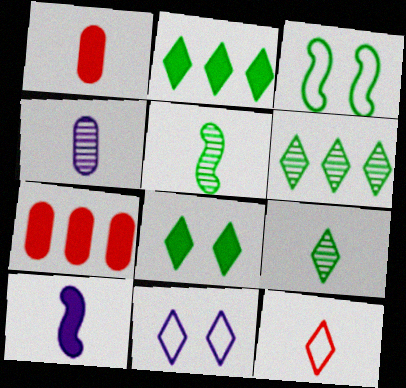[[5, 7, 11], 
[7, 8, 10]]